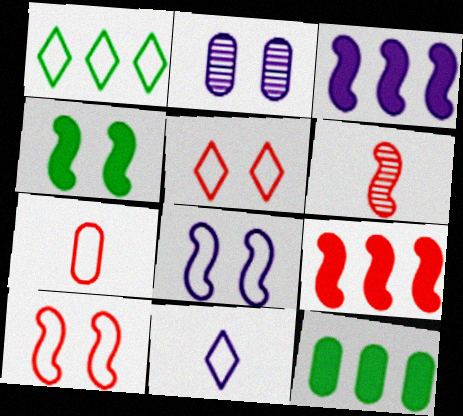[[1, 5, 11], 
[1, 7, 8], 
[2, 3, 11], 
[2, 4, 5], 
[2, 7, 12], 
[6, 9, 10]]